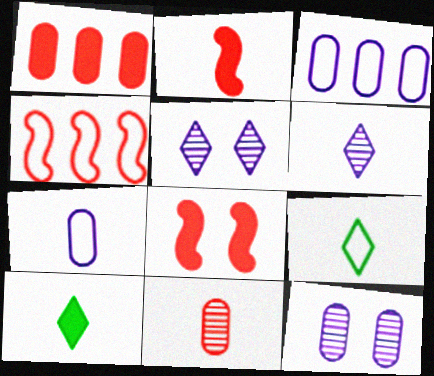[[4, 10, 12]]